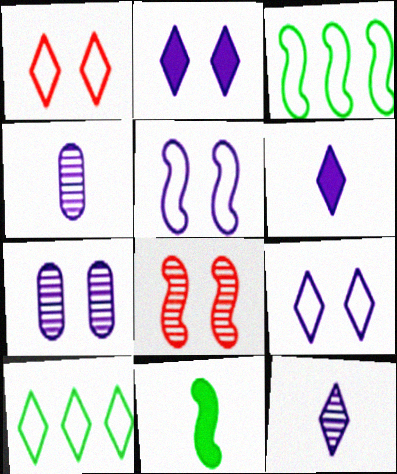[[2, 5, 7]]